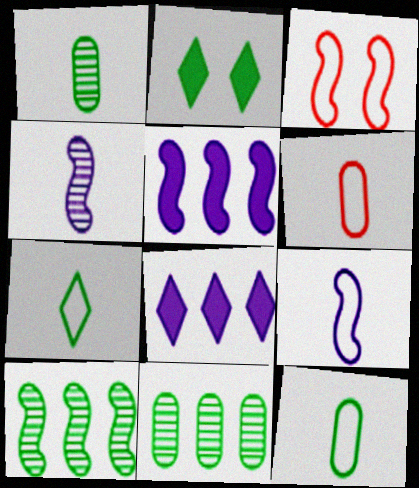[[1, 3, 8], 
[2, 10, 12], 
[6, 7, 9]]